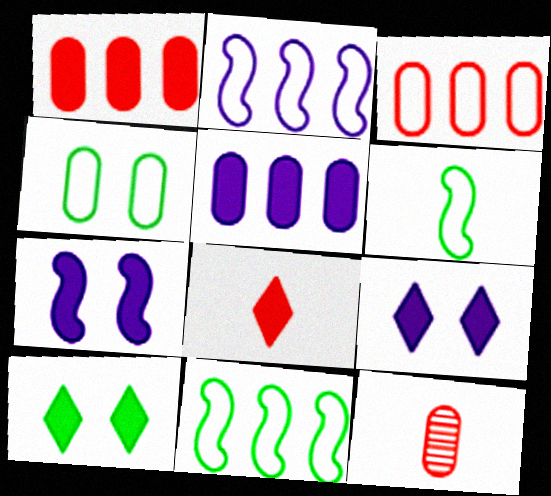[[2, 10, 12], 
[4, 5, 12], 
[9, 11, 12]]